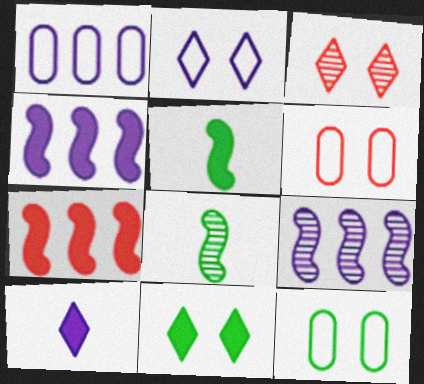[[1, 3, 5], 
[2, 3, 11]]